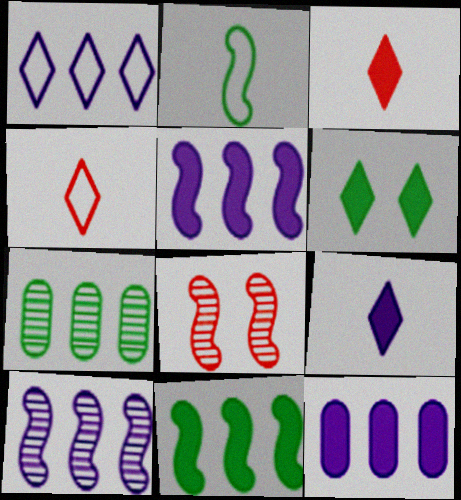[[1, 10, 12], 
[2, 5, 8], 
[2, 6, 7]]